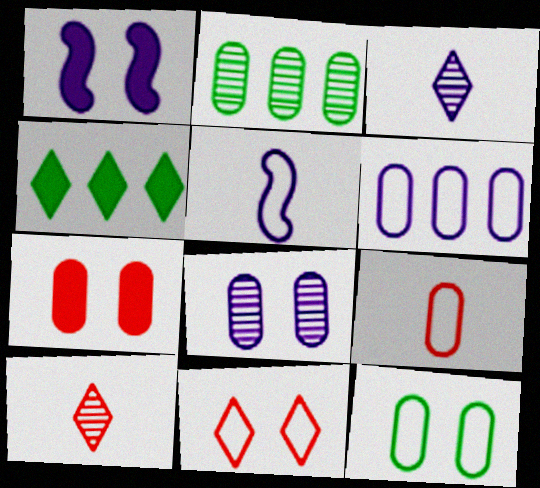[[1, 3, 6], 
[3, 4, 11], 
[6, 9, 12], 
[7, 8, 12]]